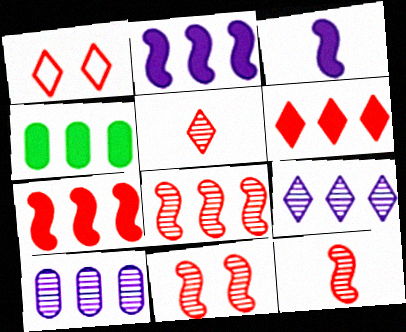[[1, 5, 6], 
[2, 4, 6], 
[8, 11, 12]]